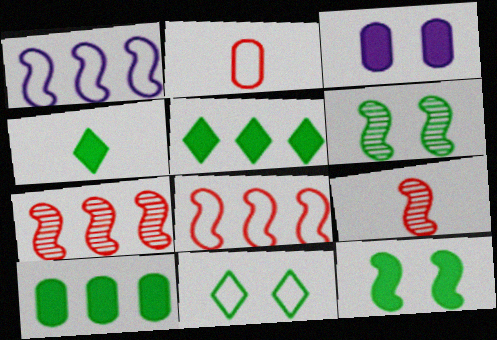[[1, 2, 11], 
[1, 9, 12], 
[4, 10, 12]]